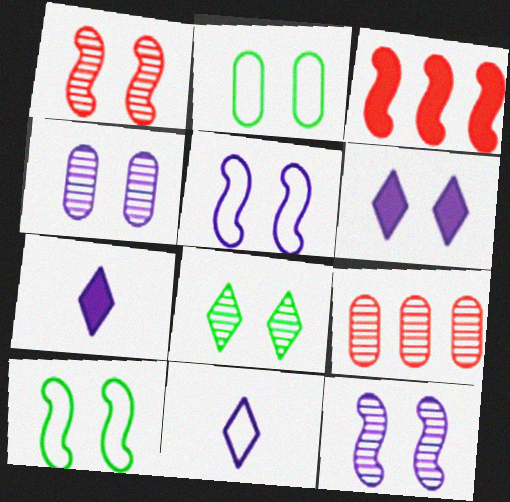[[1, 2, 6], 
[1, 4, 8], 
[4, 5, 6], 
[7, 9, 10]]